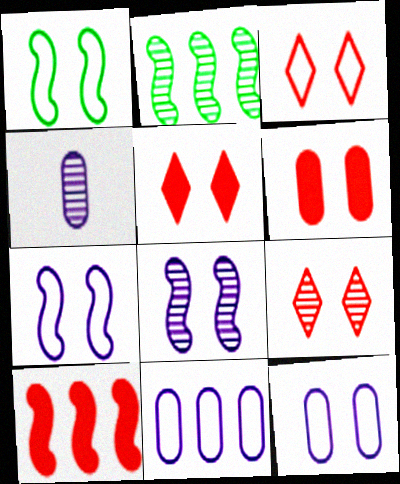[[1, 3, 12], 
[2, 4, 9], 
[3, 5, 9]]